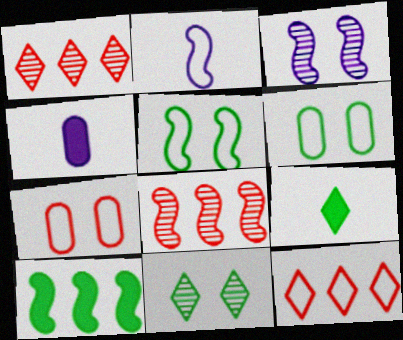[[1, 4, 5], 
[2, 6, 12]]